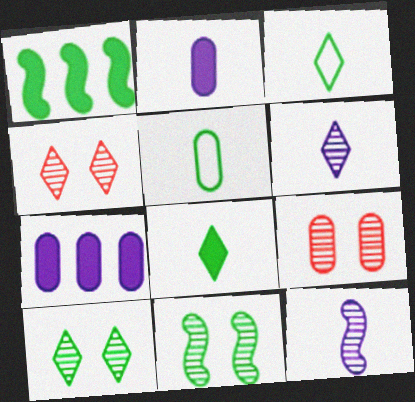[[1, 5, 10], 
[5, 7, 9]]